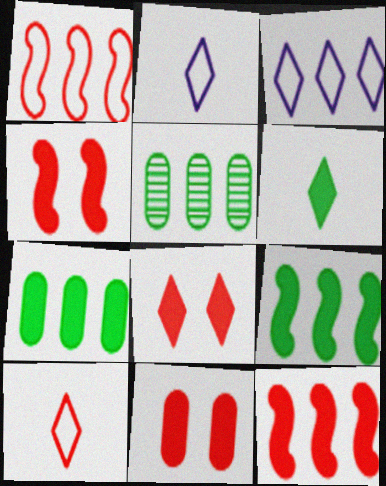[[2, 4, 5], 
[3, 5, 12], 
[4, 8, 11]]